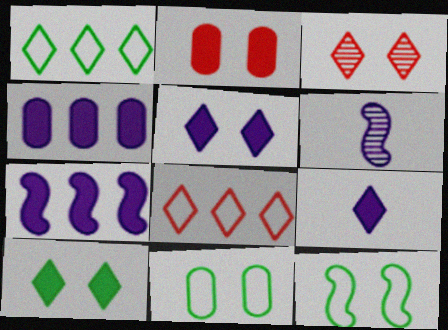[[1, 2, 6], 
[1, 3, 9]]